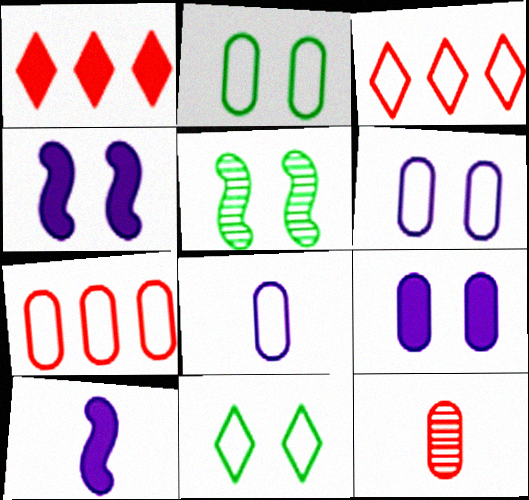[[1, 5, 8], 
[2, 7, 8]]